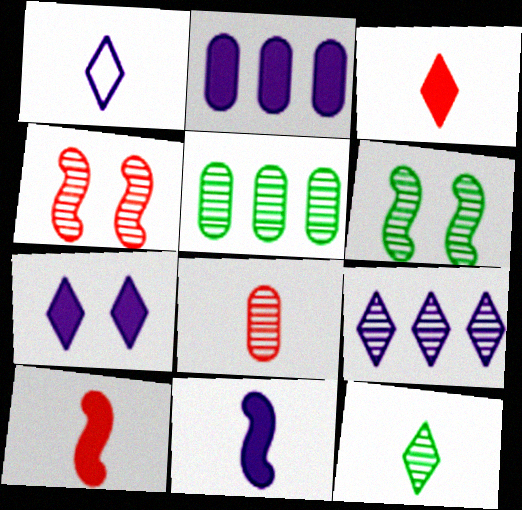[[1, 3, 12], 
[1, 7, 9], 
[2, 7, 11], 
[5, 6, 12], 
[6, 8, 9]]